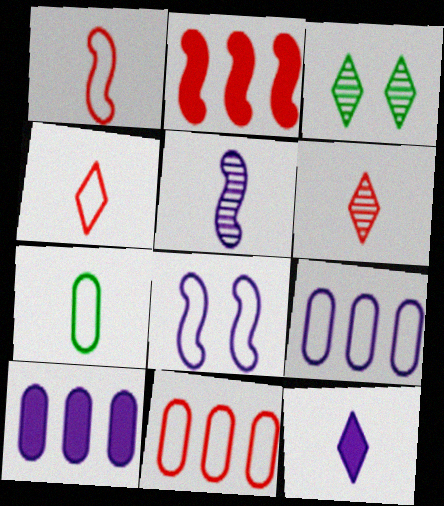[[1, 3, 10]]